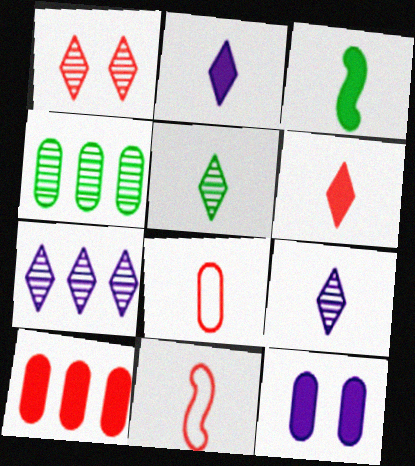[[1, 5, 7], 
[1, 10, 11], 
[3, 8, 9], 
[4, 8, 12]]